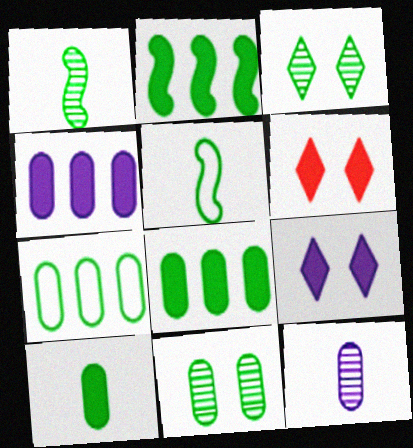[[3, 5, 8], 
[7, 10, 11]]